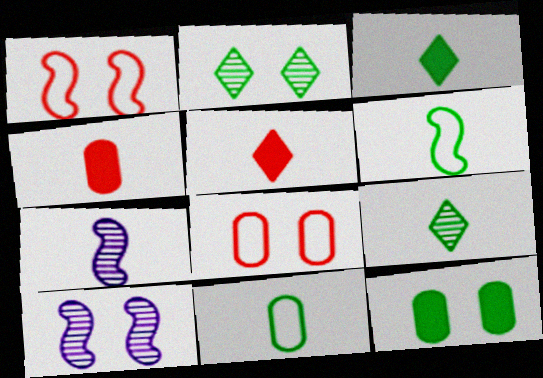[[5, 7, 11]]